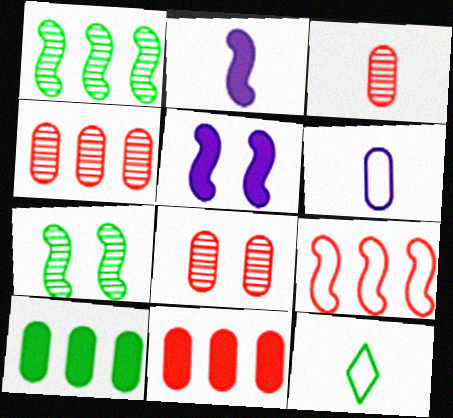[[2, 3, 12], 
[2, 7, 9], 
[3, 4, 8], 
[4, 5, 12], 
[6, 8, 10], 
[7, 10, 12]]